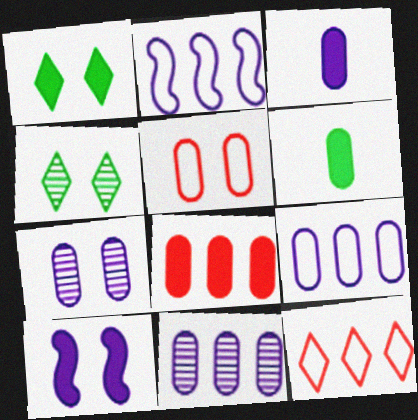[[3, 7, 9], 
[4, 5, 10], 
[5, 6, 11]]